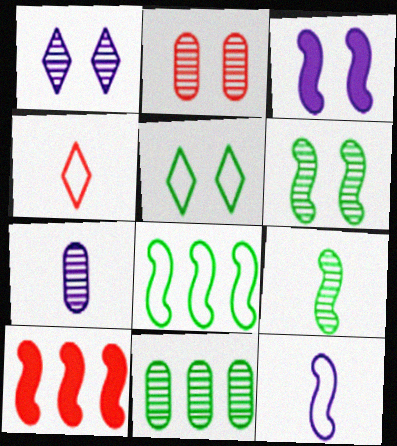[[1, 2, 6], 
[2, 3, 5], 
[2, 4, 10], 
[2, 7, 11], 
[3, 4, 11], 
[5, 7, 10], 
[6, 10, 12]]